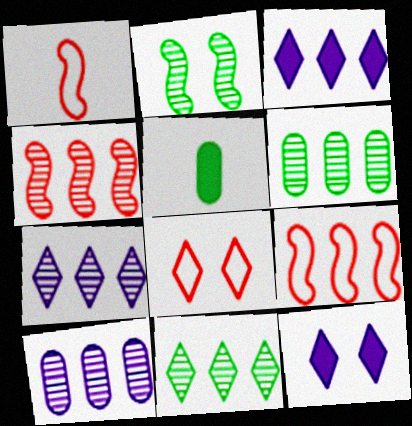[[1, 6, 12], 
[3, 6, 9], 
[4, 6, 7], 
[4, 10, 11]]